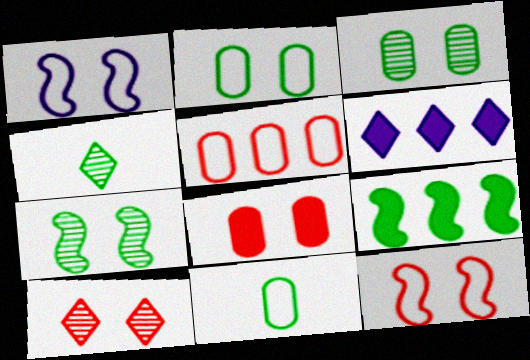[[2, 4, 9], 
[8, 10, 12]]